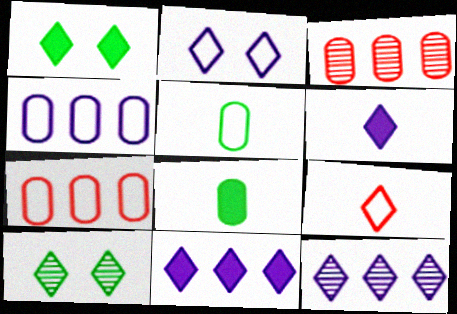[[1, 9, 12], 
[2, 6, 12], 
[9, 10, 11]]